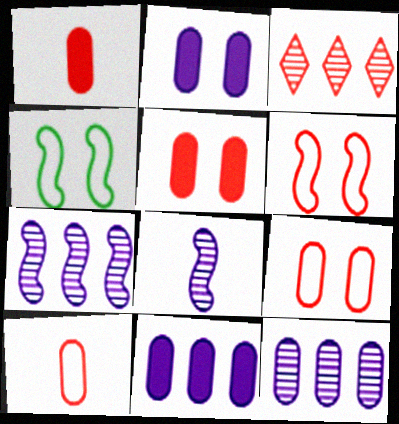[[1, 3, 6]]